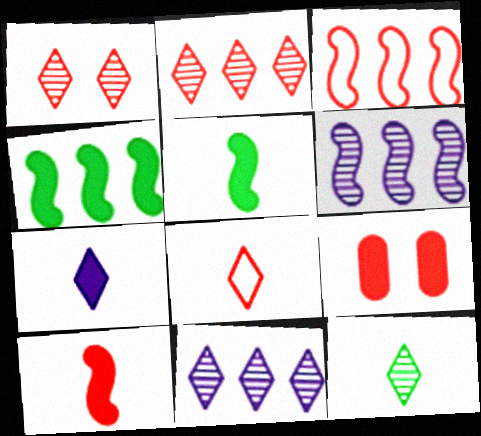[[1, 11, 12], 
[3, 4, 6], 
[4, 7, 9], 
[7, 8, 12]]